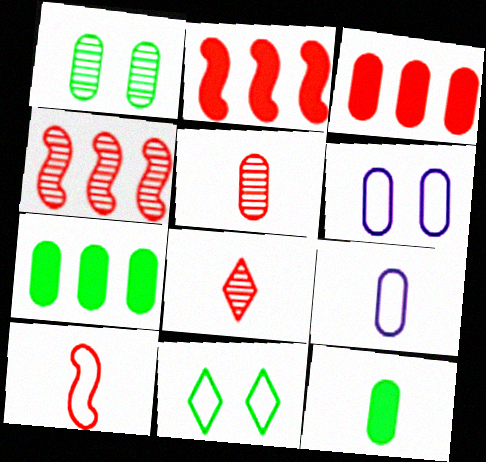[[1, 3, 9], 
[5, 6, 7], 
[5, 9, 12]]